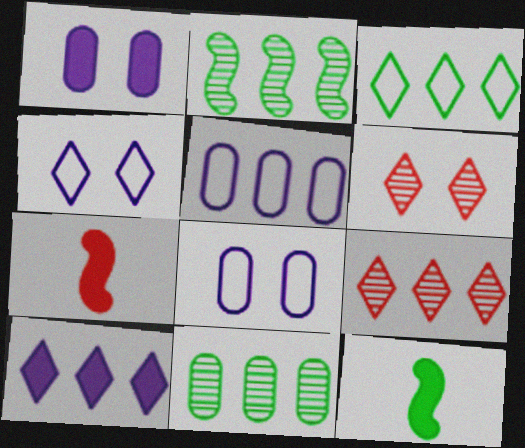[[3, 9, 10], 
[4, 7, 11], 
[5, 6, 12], 
[8, 9, 12]]